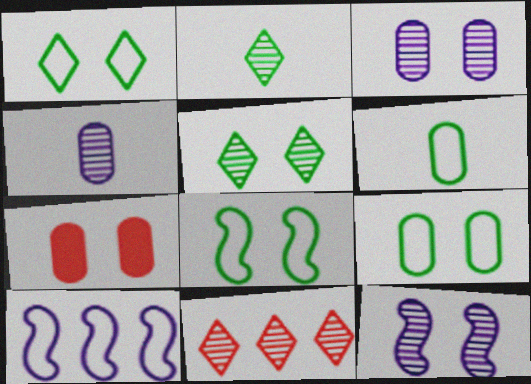[[1, 7, 12], 
[1, 8, 9], 
[2, 7, 10], 
[3, 7, 9]]